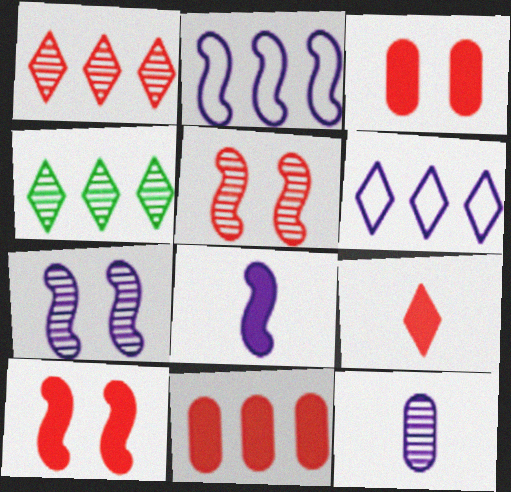[[2, 4, 11], 
[2, 7, 8], 
[4, 5, 12], 
[9, 10, 11]]